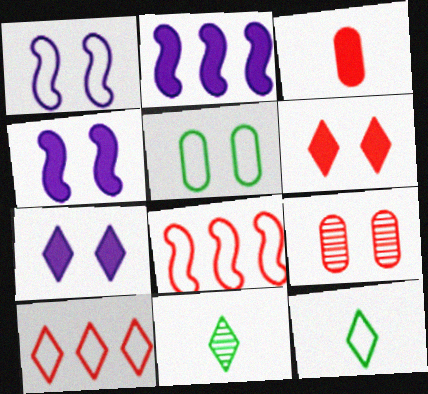[[2, 9, 12], 
[7, 10, 11]]